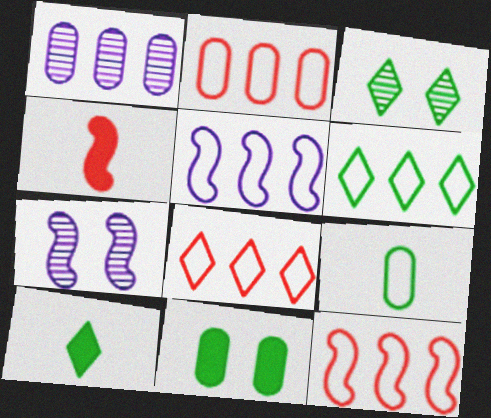[[2, 5, 6], 
[2, 7, 10], 
[2, 8, 12], 
[3, 6, 10]]